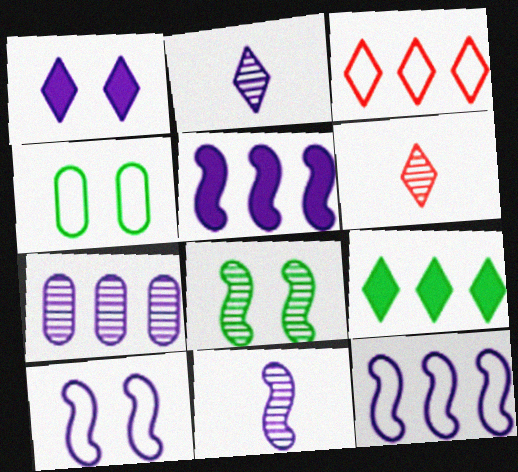[[4, 5, 6], 
[5, 10, 11], 
[6, 7, 8]]